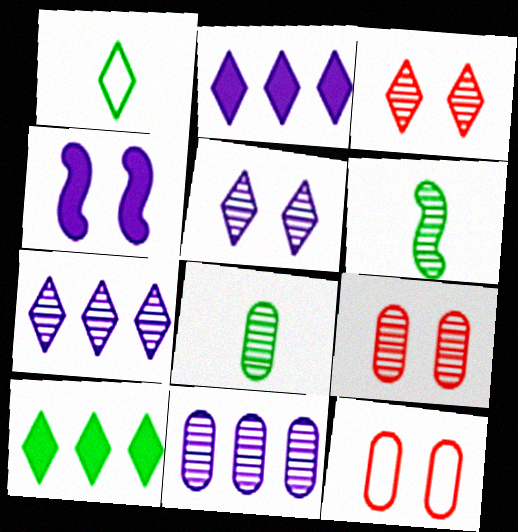[[1, 2, 3], 
[2, 6, 12], 
[3, 6, 11], 
[6, 7, 9], 
[8, 9, 11]]